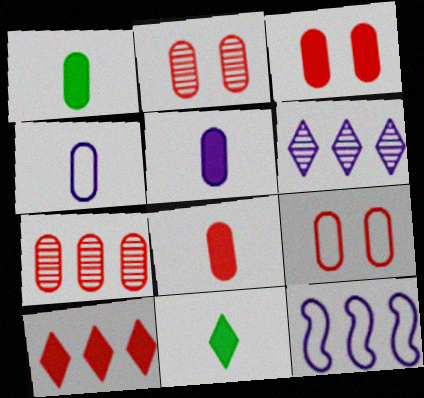[[1, 5, 8], 
[2, 3, 9], 
[2, 11, 12], 
[7, 8, 9]]